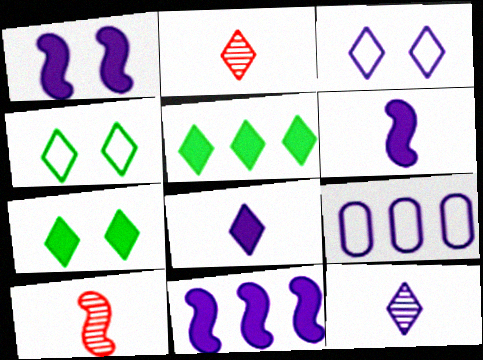[[1, 6, 11], 
[1, 9, 12], 
[2, 3, 5], 
[7, 9, 10]]